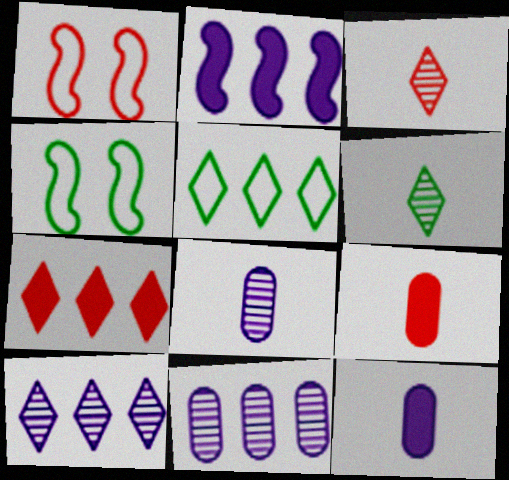[[4, 7, 8], 
[4, 9, 10], 
[5, 7, 10]]